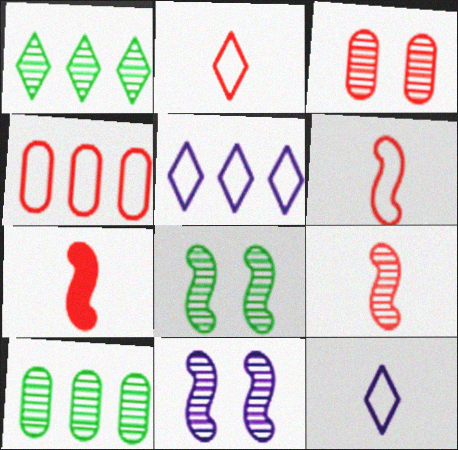[[6, 7, 9]]